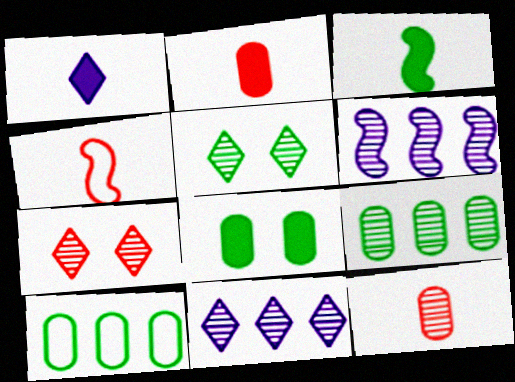[[1, 2, 3], 
[3, 5, 10], 
[4, 8, 11], 
[5, 6, 12]]